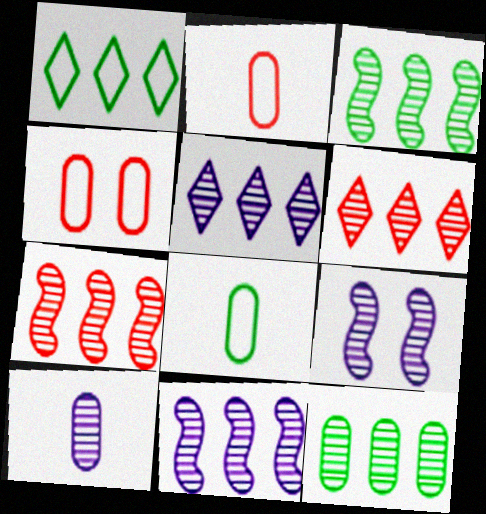[[3, 7, 11], 
[5, 7, 12], 
[5, 9, 10], 
[6, 11, 12]]